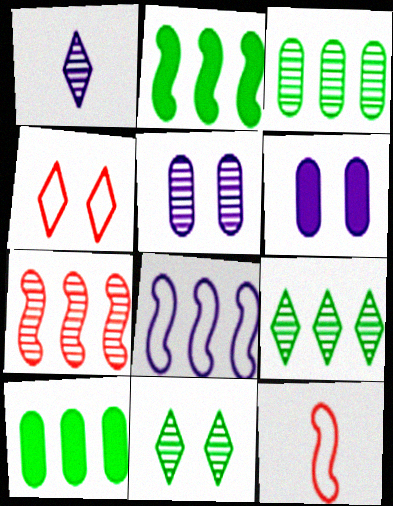[[1, 6, 8], 
[2, 7, 8], 
[6, 9, 12]]